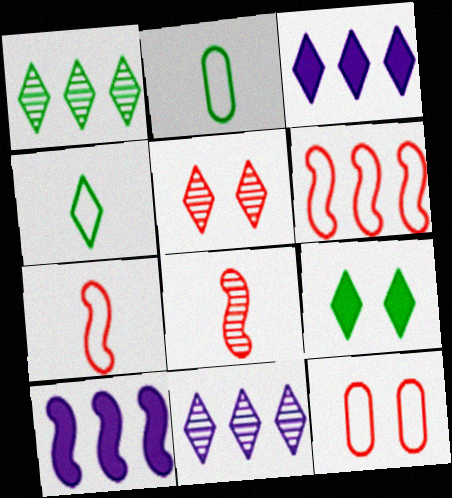[[1, 4, 9], 
[2, 5, 10], 
[3, 4, 5]]